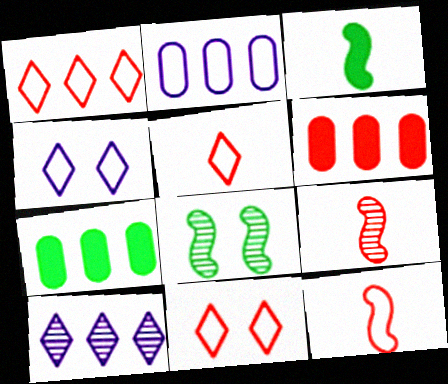[[1, 5, 11], 
[4, 7, 9], 
[6, 9, 11]]